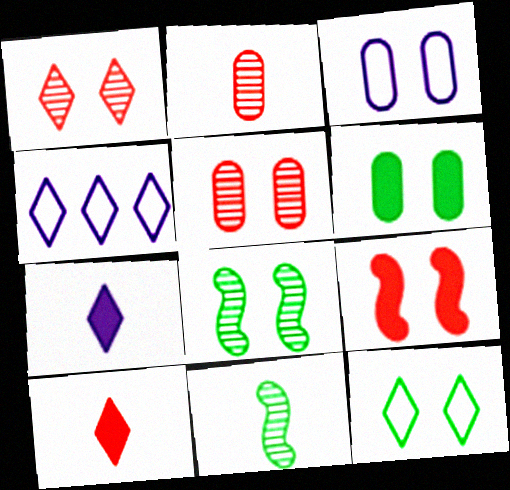[[3, 5, 6], 
[6, 8, 12]]